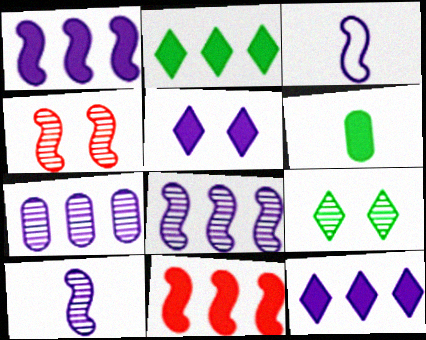[[3, 5, 7], 
[5, 6, 11]]